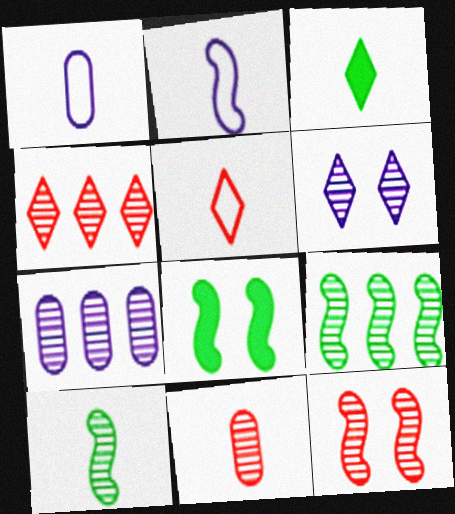[[1, 4, 8], 
[2, 3, 11], 
[4, 7, 9], 
[4, 11, 12], 
[5, 7, 8], 
[6, 9, 11]]